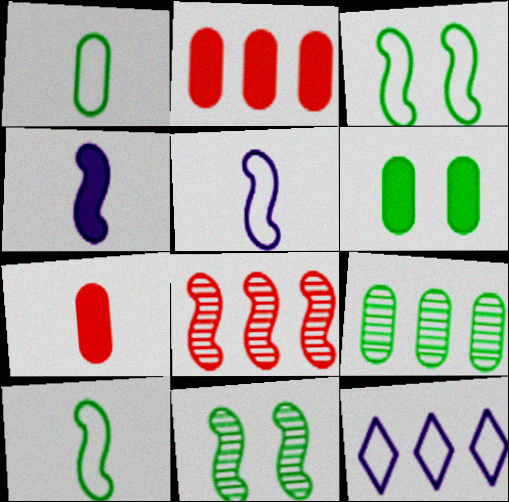[[1, 6, 9], 
[3, 4, 8], 
[7, 11, 12]]